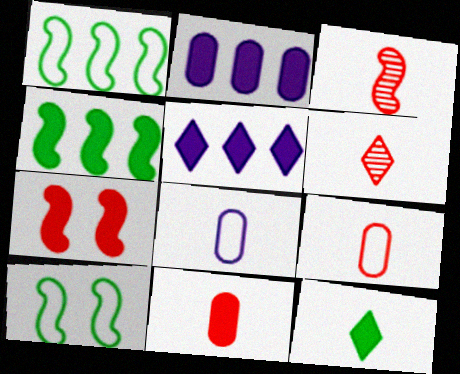[[2, 6, 10], 
[2, 7, 12], 
[3, 8, 12]]